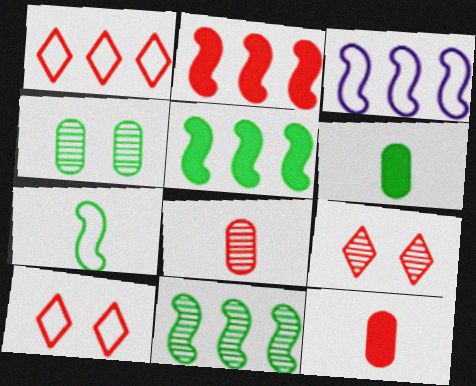[[2, 3, 11], 
[2, 8, 10], 
[3, 6, 9]]